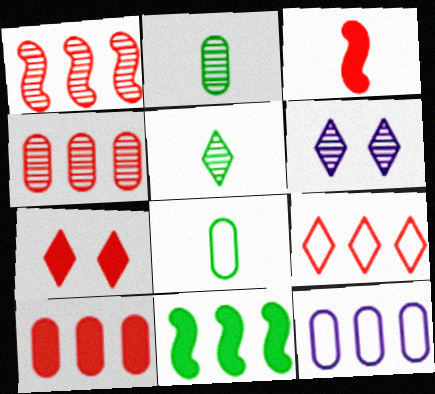[[1, 2, 6], 
[1, 9, 10], 
[3, 7, 10]]